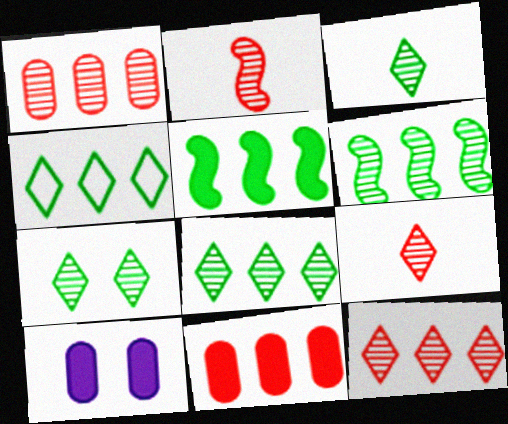[[2, 4, 10], 
[3, 7, 8]]